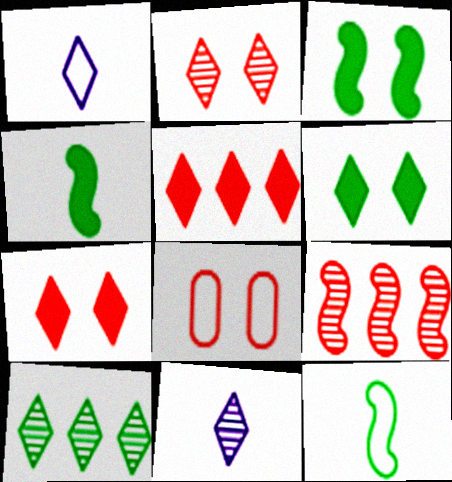[[1, 7, 10], 
[2, 10, 11]]